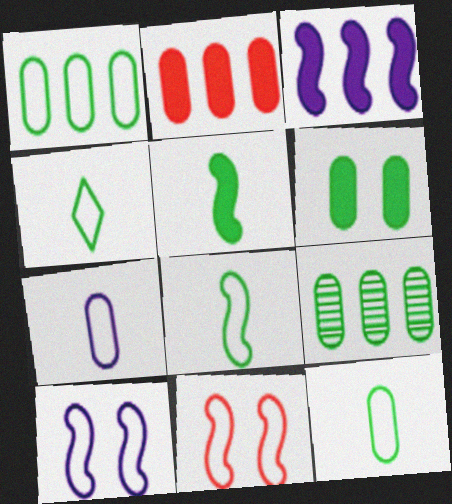[[4, 8, 12], 
[6, 9, 12]]